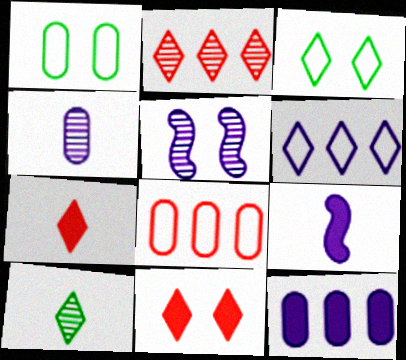[[1, 2, 9], 
[1, 5, 11], 
[6, 10, 11]]